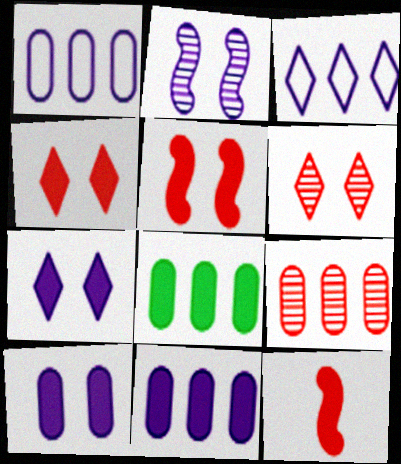[[1, 8, 9], 
[7, 8, 12]]